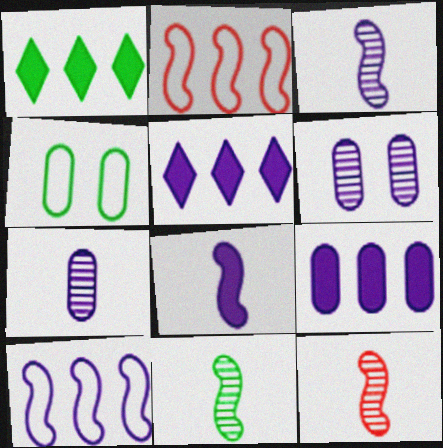[[1, 4, 11], 
[3, 11, 12], 
[4, 5, 12]]